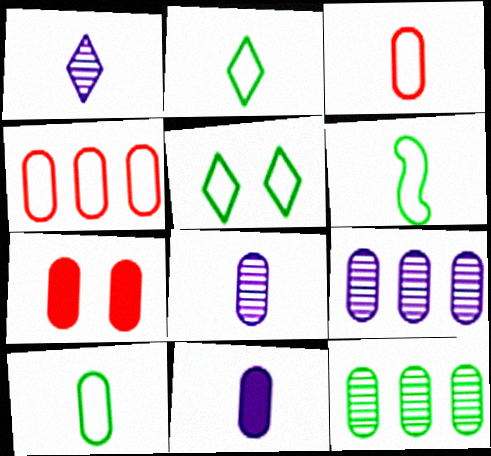[[2, 6, 10], 
[7, 9, 10]]